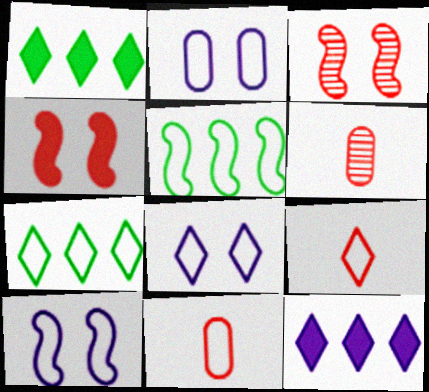[[1, 6, 10], 
[2, 5, 9], 
[2, 8, 10], 
[5, 8, 11], 
[7, 8, 9], 
[7, 10, 11]]